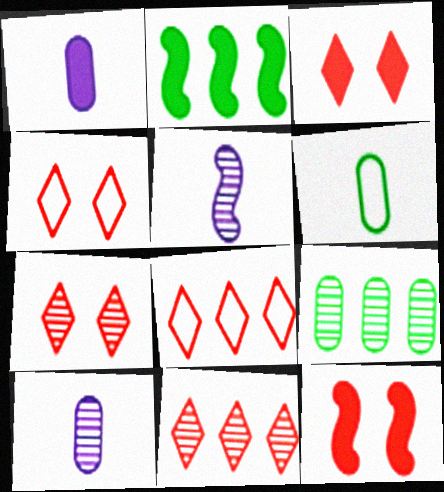[[1, 2, 3], 
[2, 4, 10], 
[3, 4, 7], 
[5, 7, 9]]